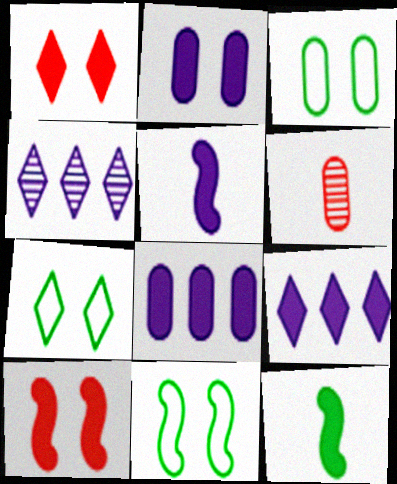[[1, 8, 12], 
[2, 5, 9], 
[3, 6, 8], 
[3, 7, 11], 
[6, 9, 11]]